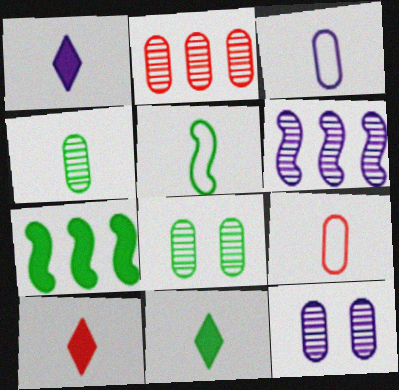[[1, 10, 11], 
[2, 4, 12], 
[4, 5, 11]]